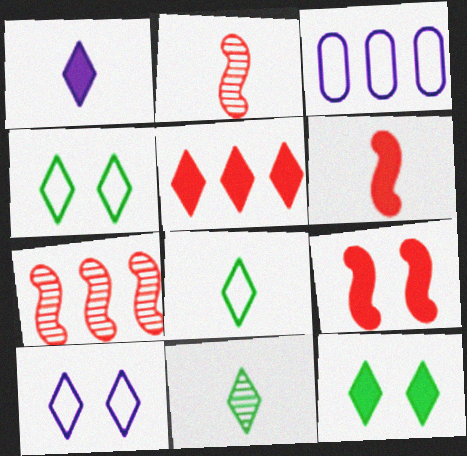[[1, 5, 12], 
[2, 3, 12], 
[3, 9, 11], 
[5, 10, 11]]